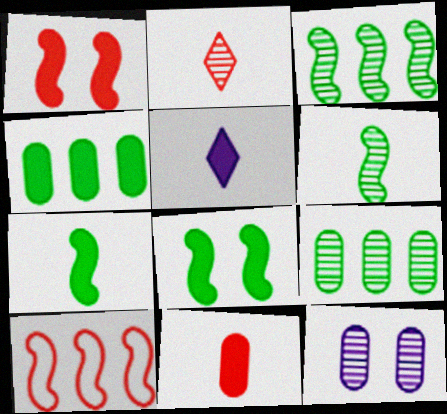[[1, 4, 5], 
[2, 3, 12], 
[5, 7, 11]]